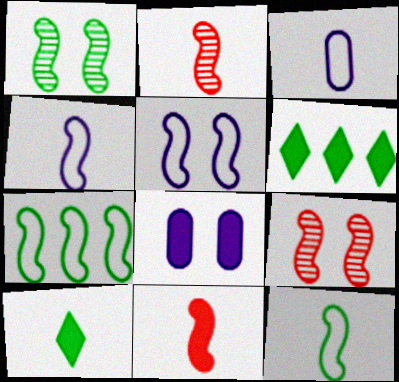[[2, 3, 10], 
[3, 6, 9], 
[6, 8, 11]]